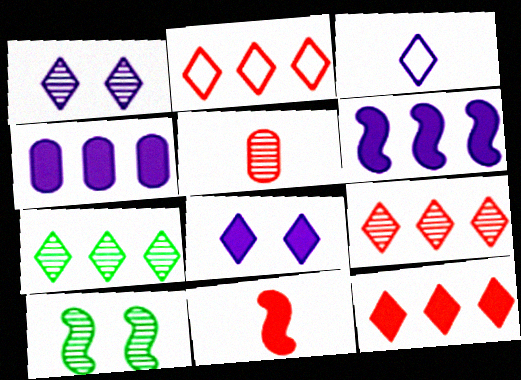[[2, 9, 12]]